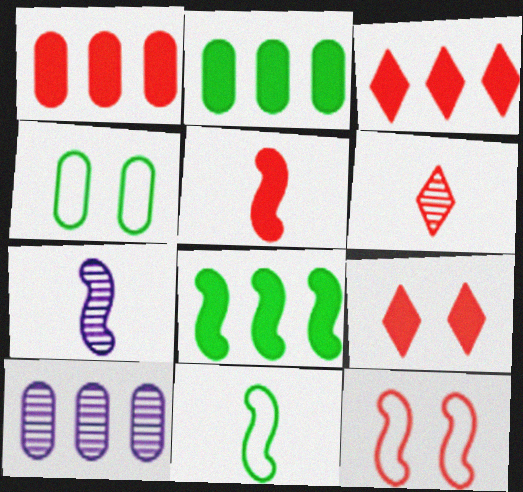[[1, 5, 9], 
[1, 6, 12], 
[3, 4, 7], 
[5, 7, 11], 
[7, 8, 12], 
[9, 10, 11]]